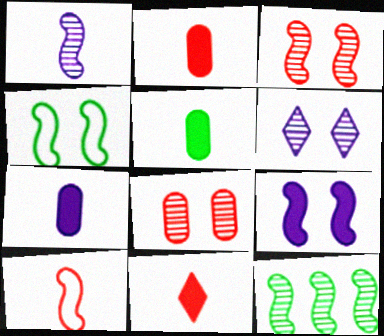[[1, 3, 12], 
[2, 5, 7], 
[3, 4, 9], 
[9, 10, 12]]